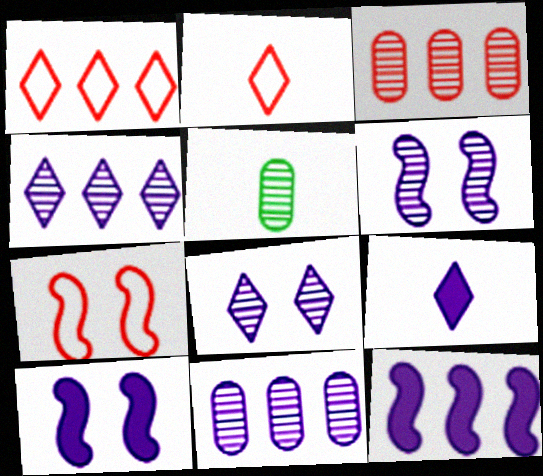[[1, 5, 10]]